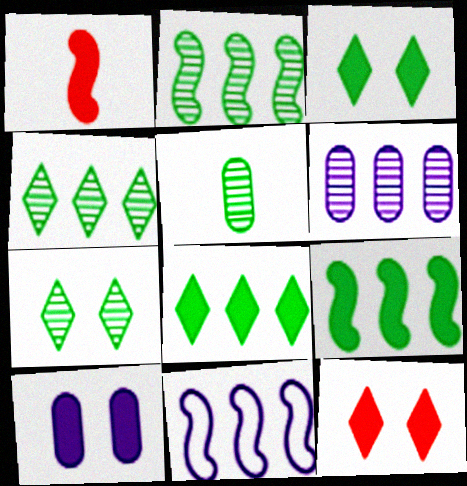[[1, 8, 10], 
[2, 5, 7], 
[5, 11, 12]]